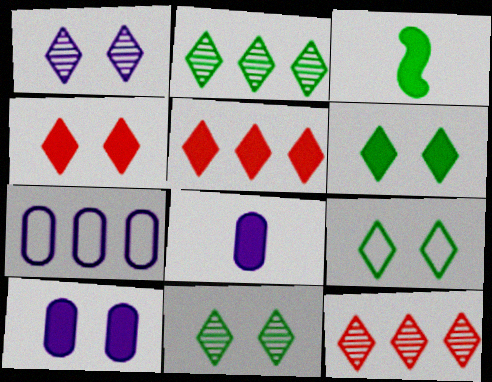[[1, 4, 9], 
[3, 5, 10], 
[6, 9, 11]]